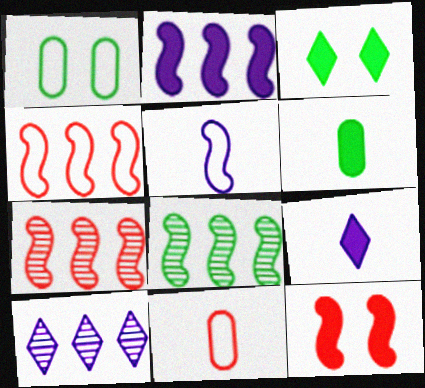[[1, 7, 9], 
[2, 4, 8], 
[5, 8, 12]]